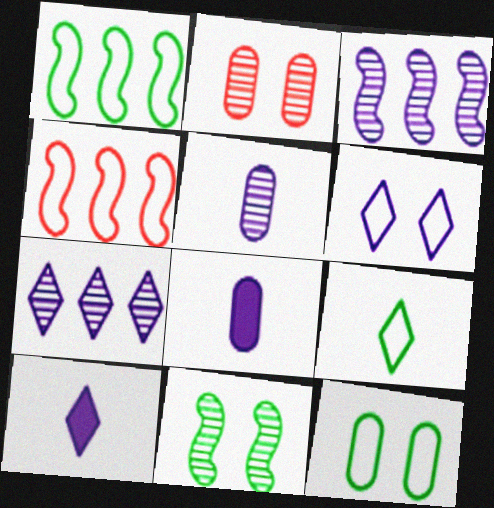[[1, 2, 10], 
[1, 9, 12], 
[3, 6, 8], 
[6, 7, 10]]